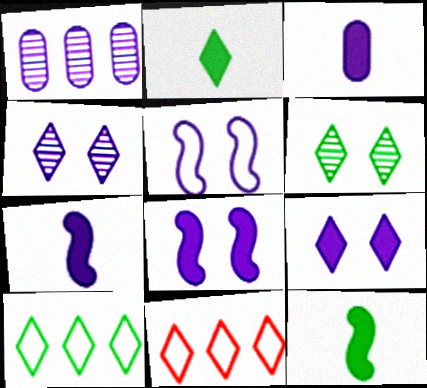[[2, 4, 11], 
[2, 6, 10]]